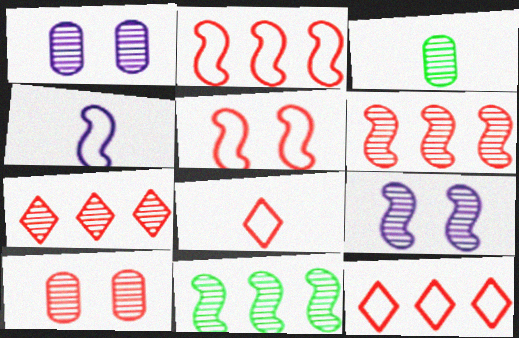[[3, 7, 9]]